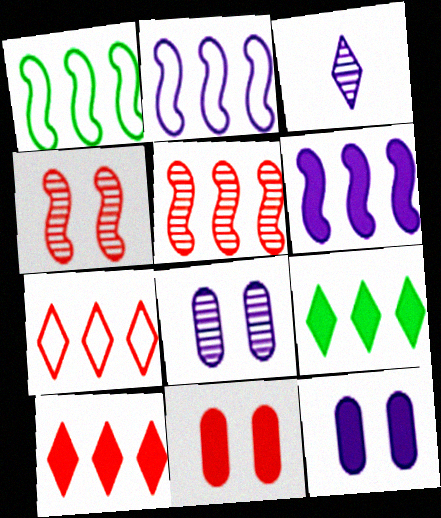[[1, 3, 11], 
[1, 5, 6], 
[2, 3, 12]]